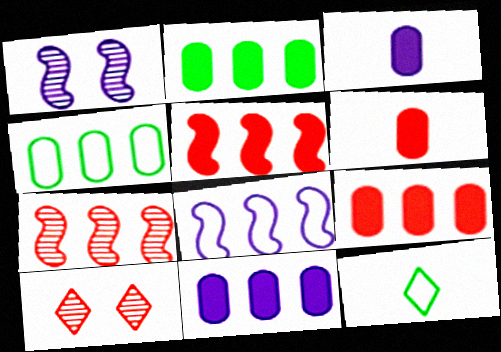[[1, 9, 12], 
[2, 9, 11]]